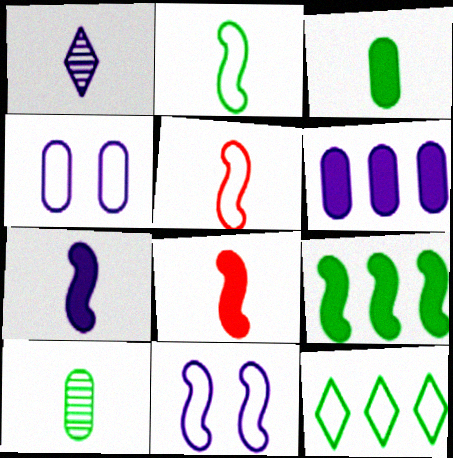[[1, 3, 5], 
[1, 6, 11], 
[4, 5, 12]]